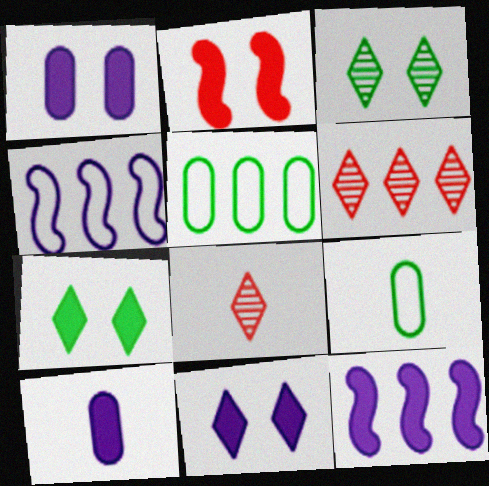[[1, 2, 7], 
[5, 6, 12], 
[10, 11, 12]]